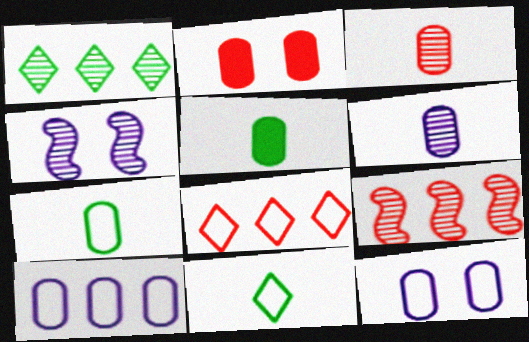[[1, 3, 4], 
[4, 5, 8]]